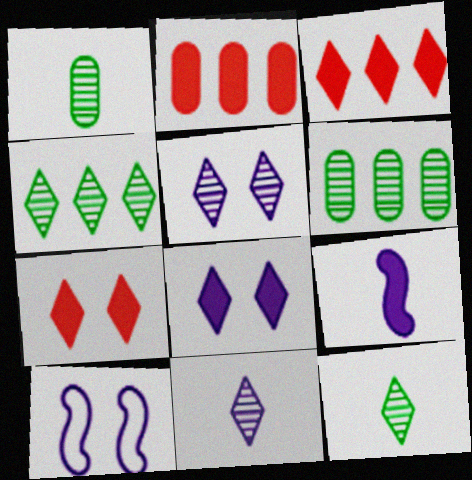[[1, 3, 10], 
[2, 10, 12]]